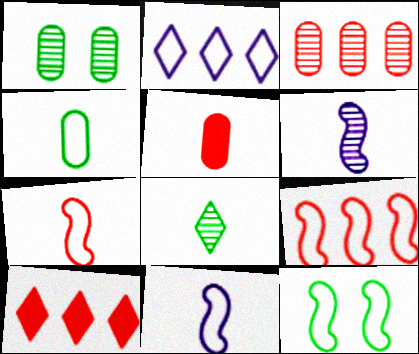[[1, 10, 11], 
[3, 9, 10], 
[5, 8, 11], 
[9, 11, 12]]